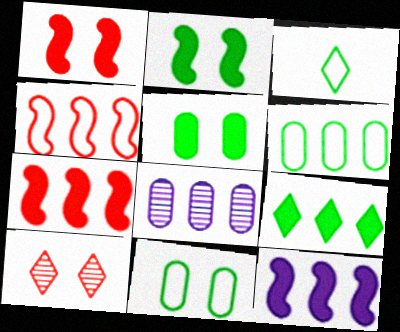[[1, 3, 8], 
[4, 8, 9]]